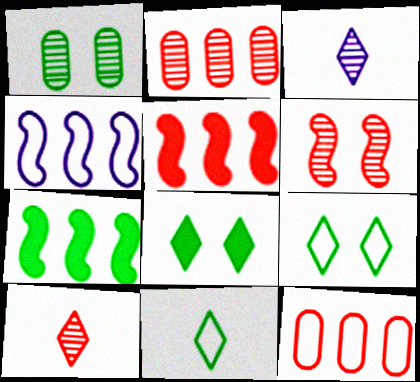[[1, 7, 11], 
[2, 6, 10]]